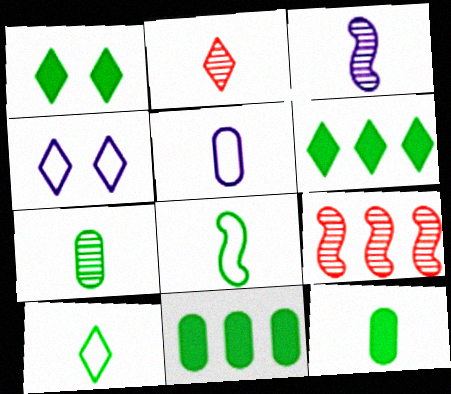[[1, 5, 9], 
[2, 3, 7], 
[2, 4, 6], 
[4, 9, 12]]